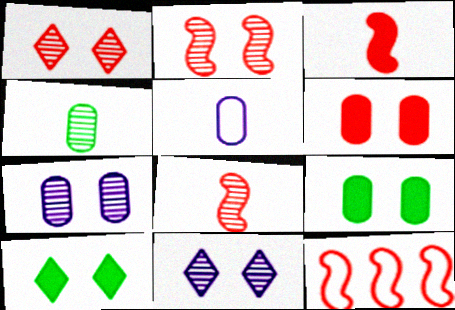[[2, 3, 12]]